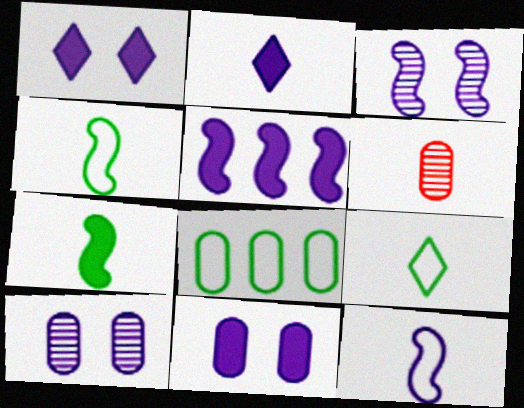[[2, 4, 6], 
[2, 5, 11], 
[3, 5, 12], 
[6, 8, 11]]